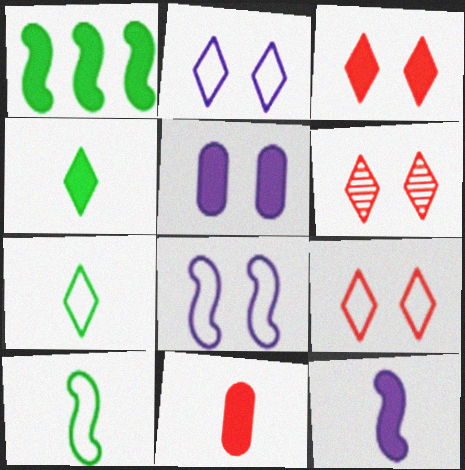[[3, 6, 9], 
[4, 11, 12]]